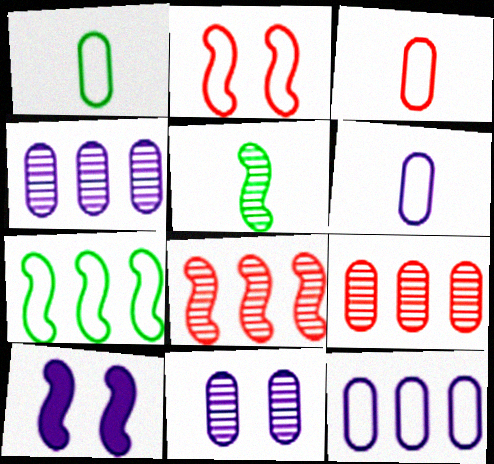[[1, 3, 6]]